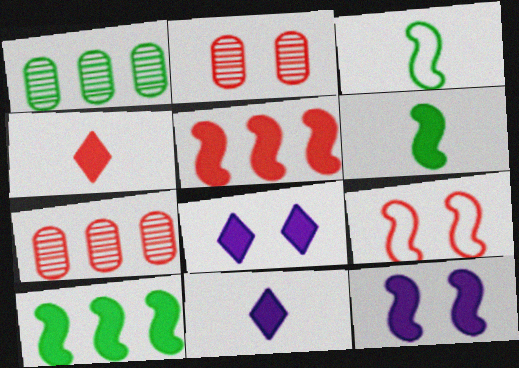[[1, 9, 11], 
[3, 7, 8], 
[4, 7, 9], 
[5, 6, 12]]